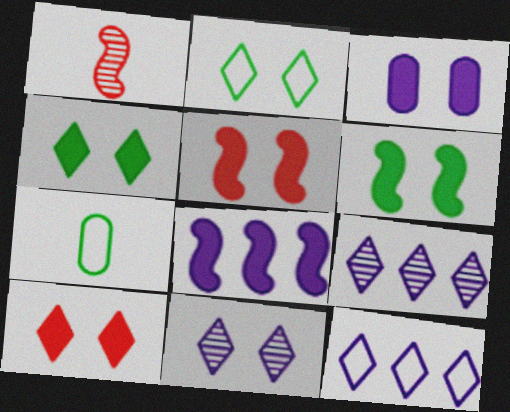[[2, 10, 11], 
[3, 4, 5], 
[3, 6, 10], 
[5, 7, 9]]